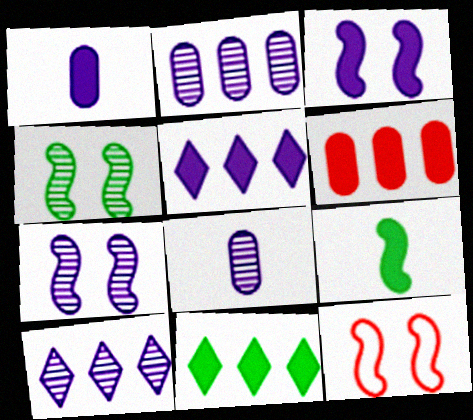[[1, 3, 5], 
[3, 4, 12], 
[7, 8, 10], 
[8, 11, 12]]